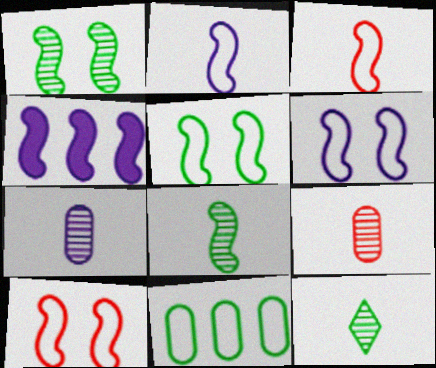[[1, 3, 4], 
[4, 8, 10], 
[5, 6, 10]]